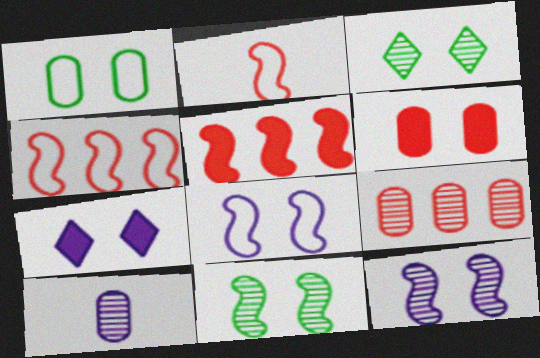[[3, 6, 8]]